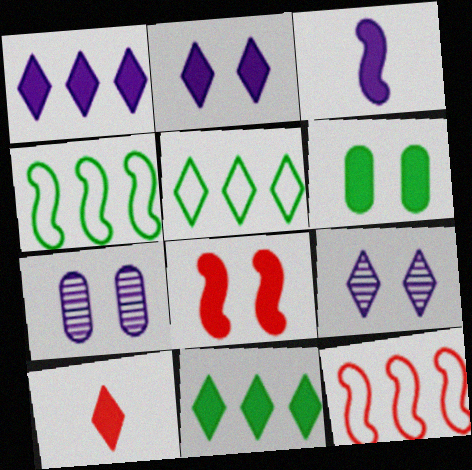[[2, 6, 8], 
[2, 10, 11], 
[4, 7, 10], 
[5, 9, 10]]